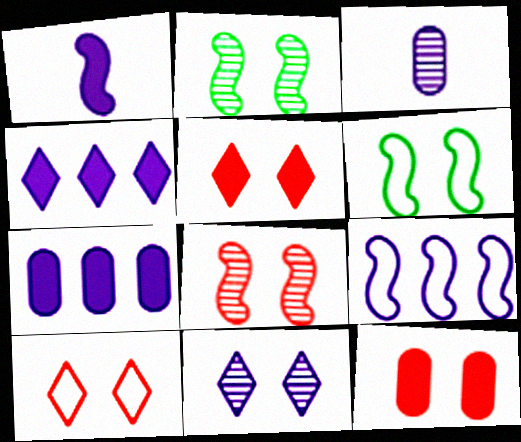[[6, 11, 12], 
[8, 10, 12]]